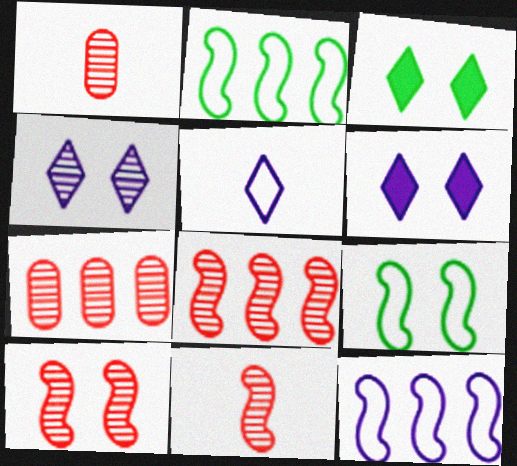[[1, 2, 6], 
[1, 3, 12], 
[8, 10, 11]]